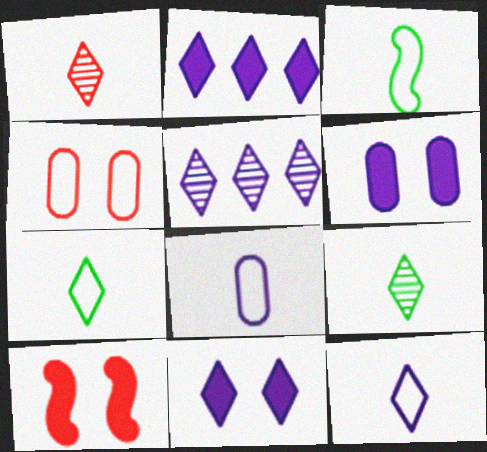[[5, 11, 12]]